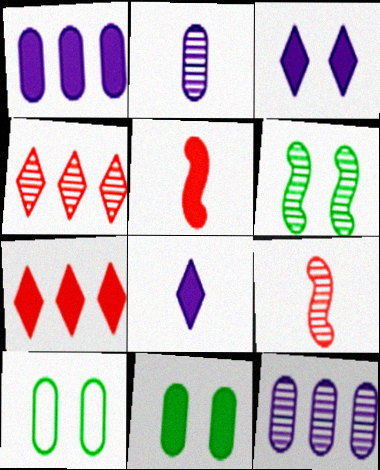[[2, 4, 6]]